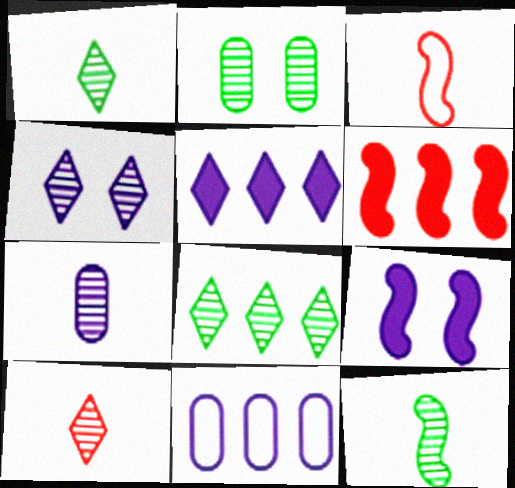[[2, 3, 5], 
[2, 8, 12], 
[4, 8, 10], 
[6, 8, 11], 
[7, 10, 12]]